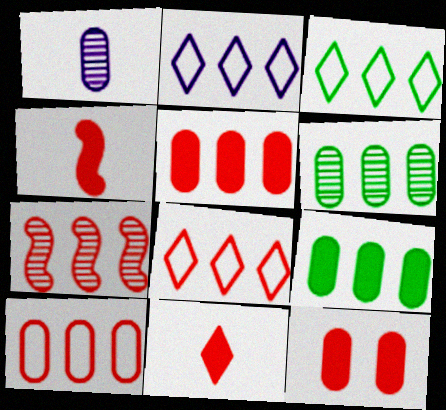[[2, 3, 8], 
[2, 7, 9], 
[5, 7, 8]]